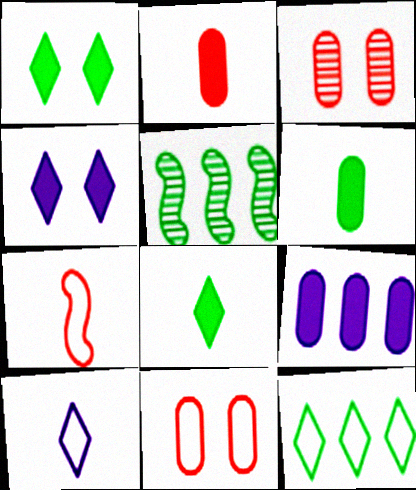[]